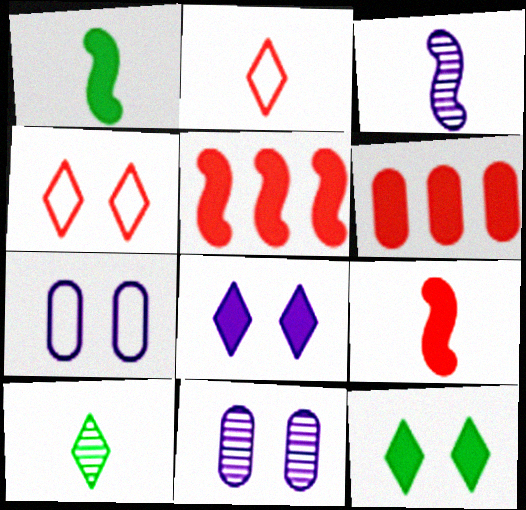[[1, 6, 8], 
[5, 7, 10]]